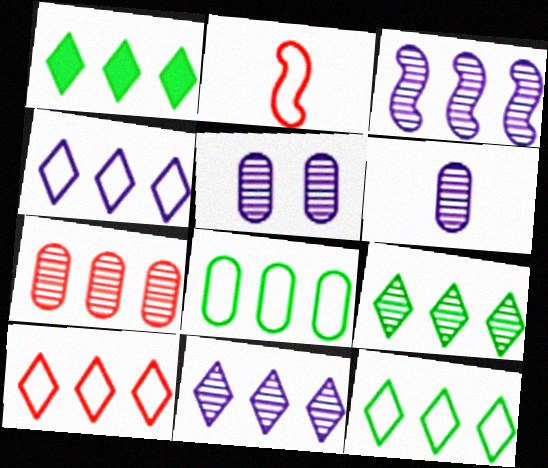[[1, 2, 5], 
[1, 9, 12], 
[1, 10, 11], 
[3, 7, 9], 
[4, 10, 12]]